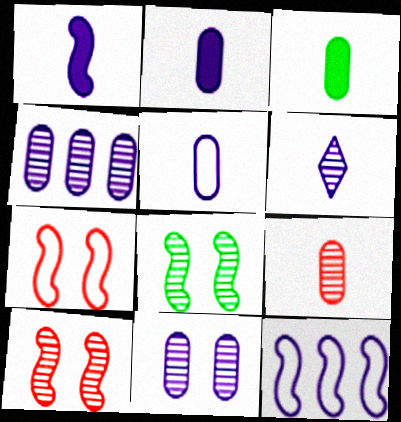[[1, 5, 6], 
[3, 5, 9]]